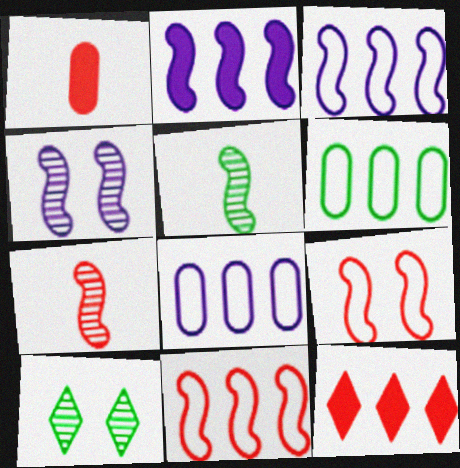[[1, 3, 10], 
[2, 5, 9]]